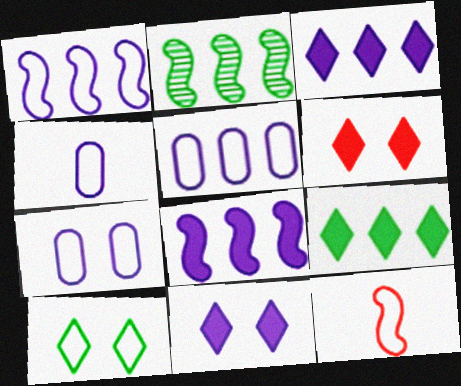[[2, 4, 6], 
[4, 5, 7], 
[5, 10, 12]]